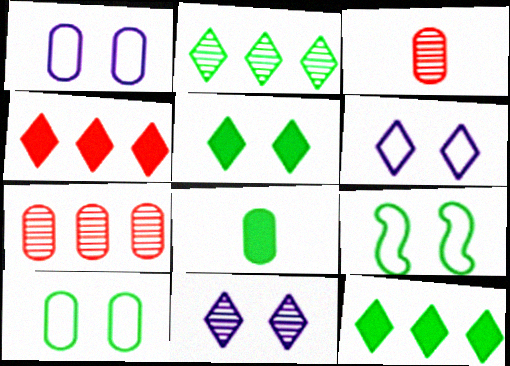[[1, 7, 8], 
[2, 8, 9]]